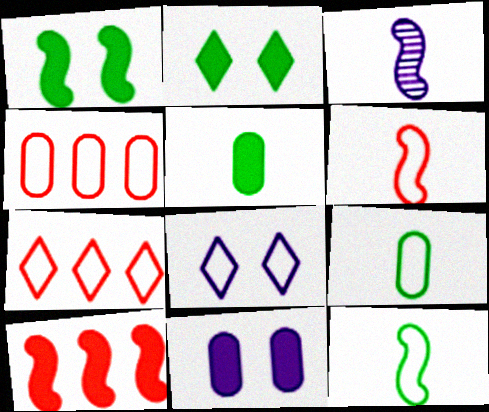[[2, 3, 4], 
[4, 8, 12]]